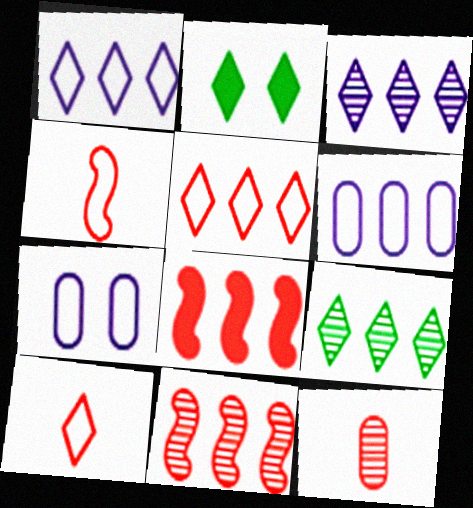[[2, 3, 10], 
[6, 8, 9]]